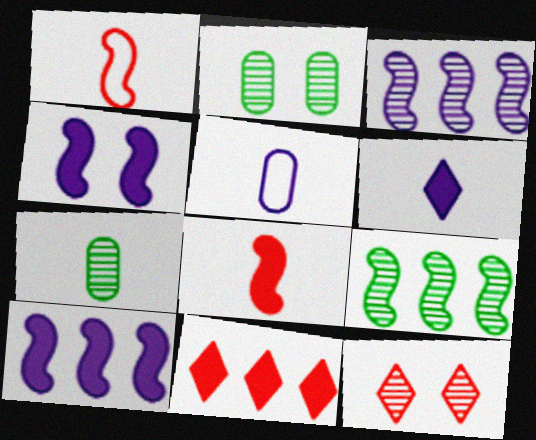[[1, 4, 9], 
[1, 6, 7], 
[3, 7, 12]]